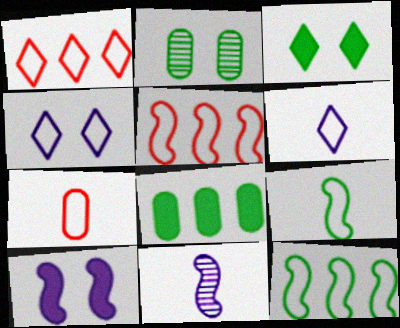[[4, 7, 12], 
[6, 7, 9]]